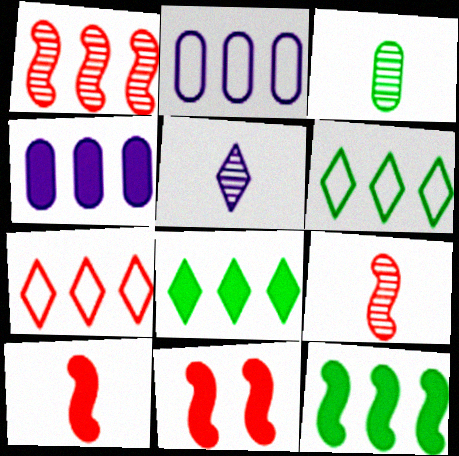[[1, 2, 8], 
[1, 4, 6], 
[3, 5, 9]]